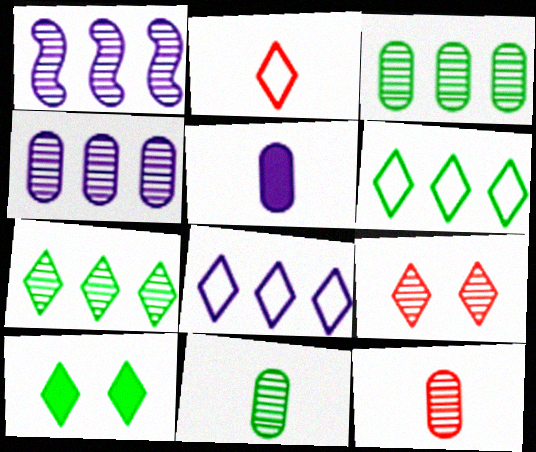[[1, 9, 11]]